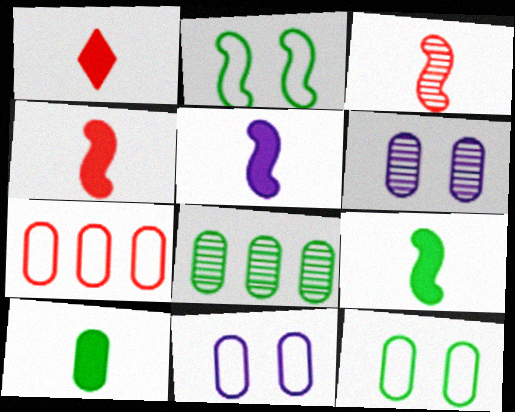[[1, 5, 10], 
[4, 5, 9], 
[6, 7, 10], 
[8, 10, 12]]